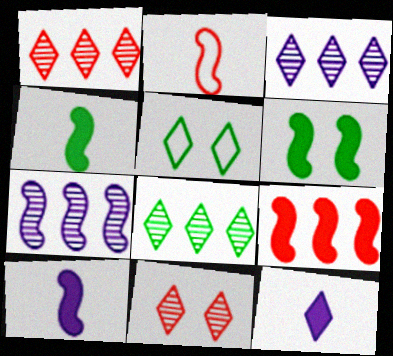[[1, 3, 8], 
[1, 5, 12], 
[2, 6, 7], 
[6, 9, 10]]